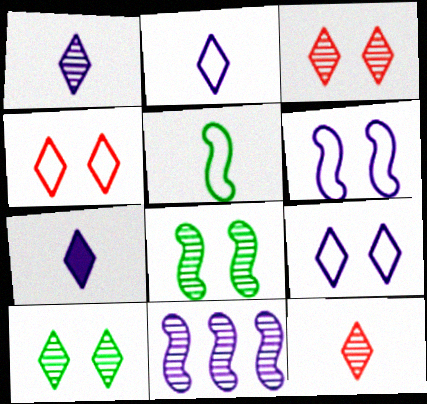[[1, 2, 7]]